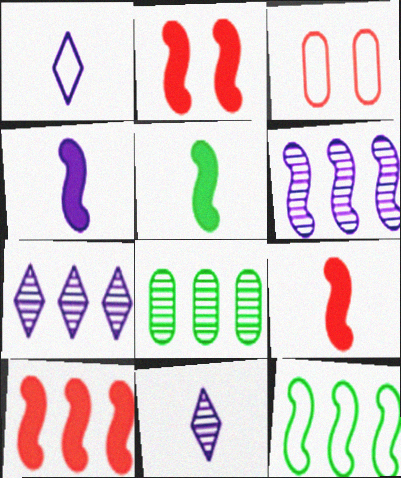[[1, 2, 8], 
[1, 3, 12], 
[2, 9, 10], 
[3, 5, 7], 
[4, 5, 9], 
[6, 10, 12]]